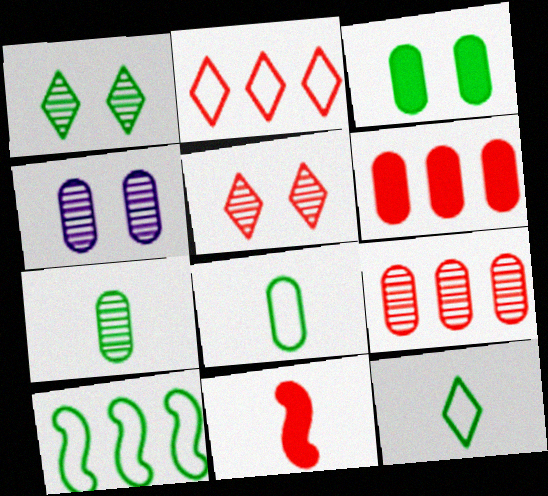[[4, 6, 8], 
[4, 7, 9]]